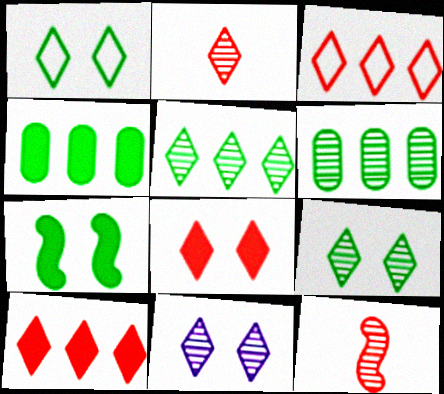[[1, 8, 11], 
[2, 3, 8], 
[2, 5, 11], 
[6, 11, 12]]